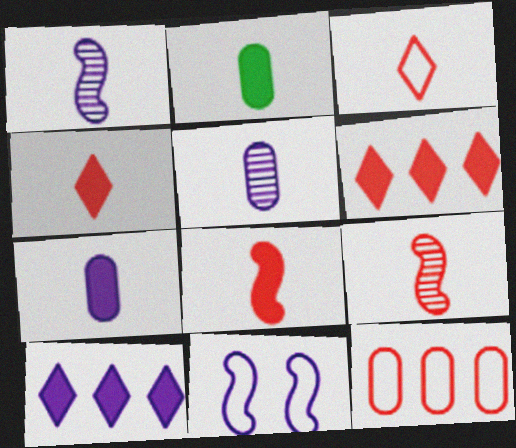[[1, 2, 3], 
[5, 10, 11]]